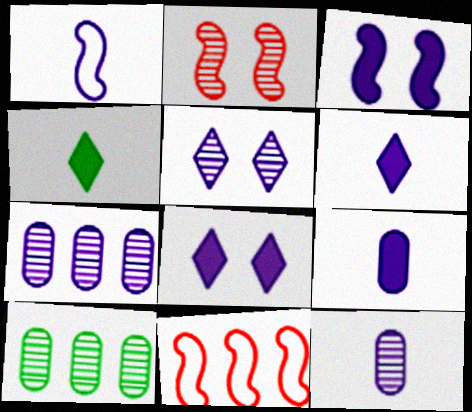[[1, 6, 12], 
[1, 7, 8]]